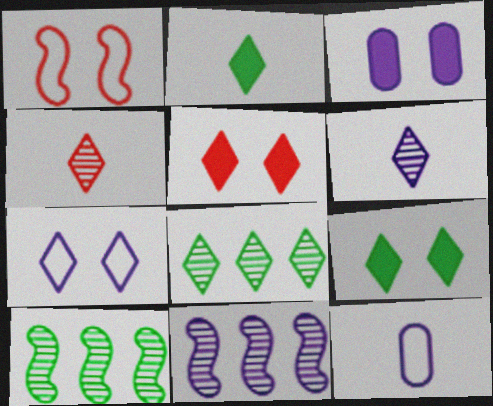[[5, 10, 12]]